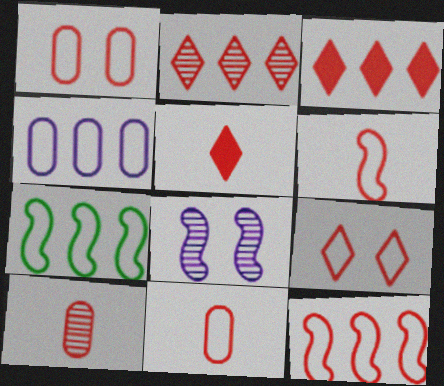[[2, 5, 9], 
[5, 6, 10], 
[9, 11, 12]]